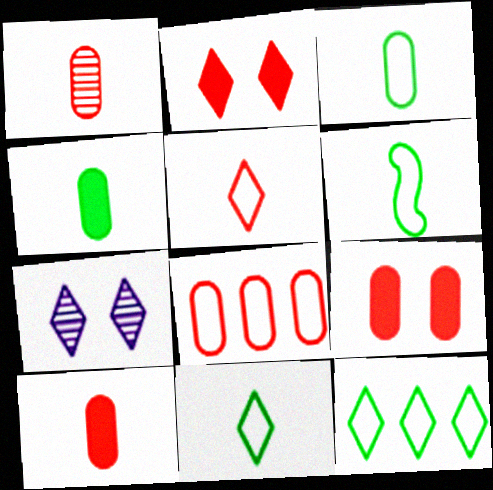[[1, 8, 9], 
[3, 6, 11]]